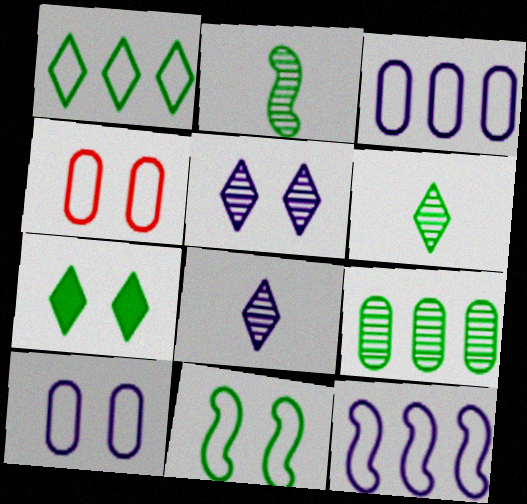[[1, 6, 7]]